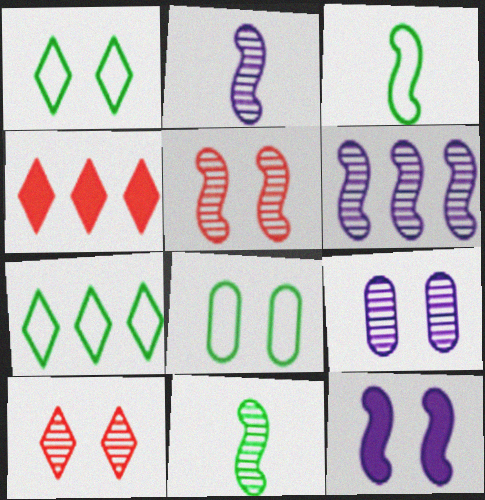[[2, 4, 8], 
[3, 4, 9], 
[3, 7, 8], 
[5, 6, 11], 
[8, 10, 12]]